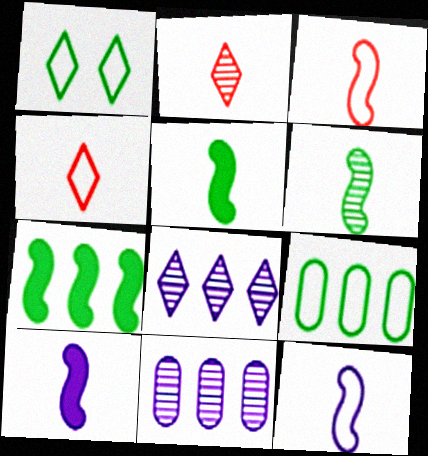[[3, 6, 10]]